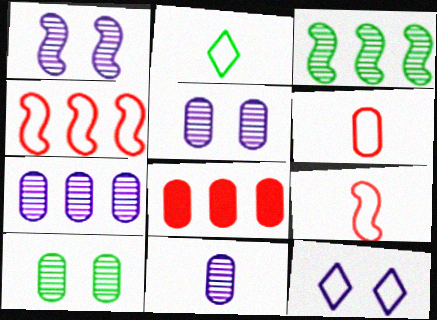[[1, 2, 8], 
[5, 7, 11]]